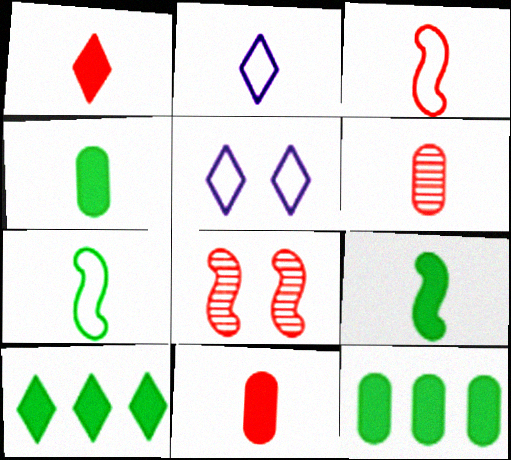[[1, 3, 6], 
[2, 6, 9], 
[2, 8, 12]]